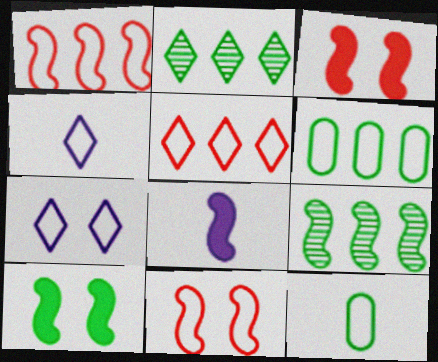[[1, 7, 12], 
[2, 10, 12], 
[4, 6, 11], 
[8, 9, 11]]